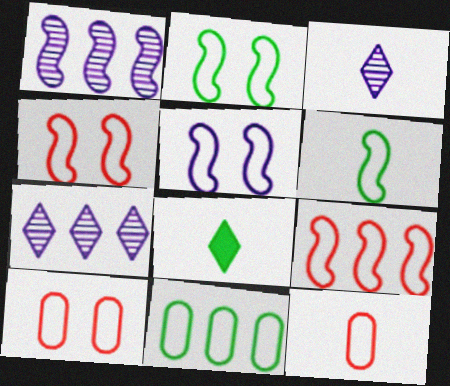[[1, 8, 10], 
[2, 4, 5], 
[5, 6, 9]]